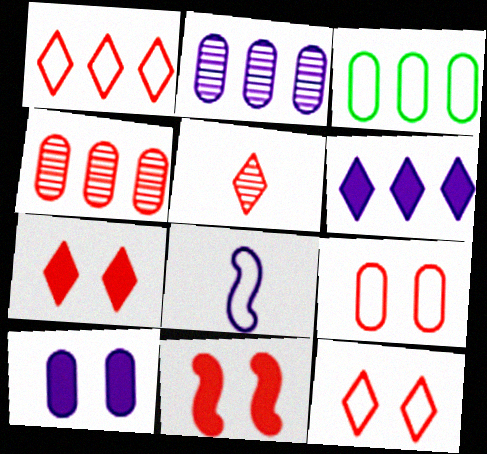[[1, 5, 7], 
[3, 8, 12]]